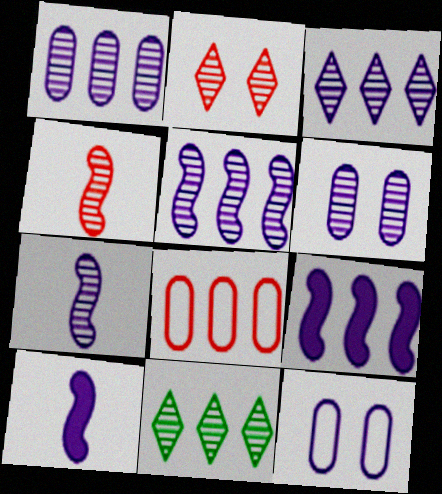[[1, 3, 5], 
[3, 6, 7], 
[3, 10, 12], 
[4, 6, 11], 
[8, 9, 11]]